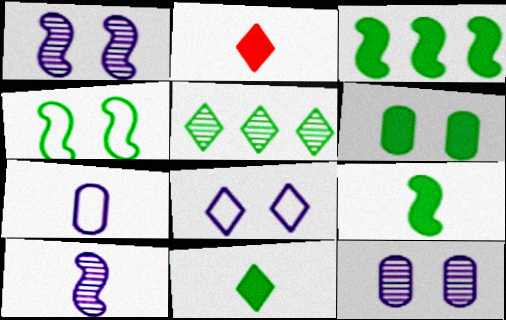[[2, 5, 8], 
[3, 6, 11]]